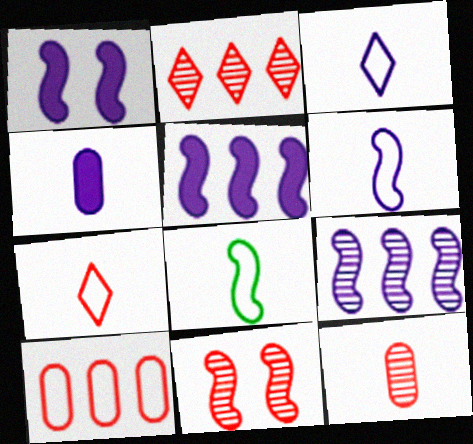[[1, 6, 9], 
[2, 11, 12], 
[5, 8, 11]]